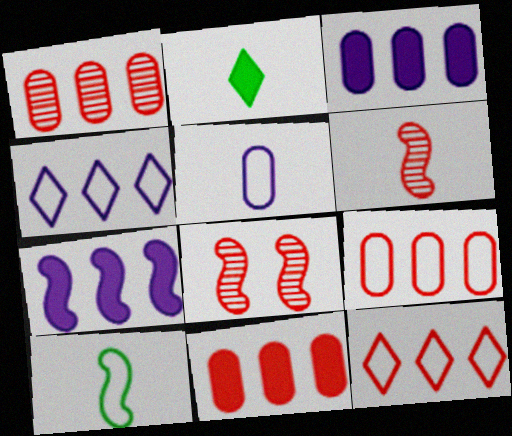[[1, 9, 11], 
[2, 5, 6], 
[7, 8, 10]]